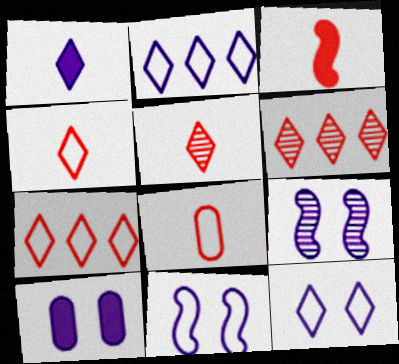[[3, 5, 8], 
[9, 10, 12]]